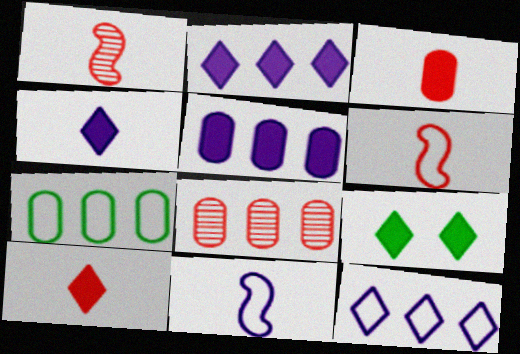[[2, 9, 10], 
[5, 7, 8], 
[8, 9, 11]]